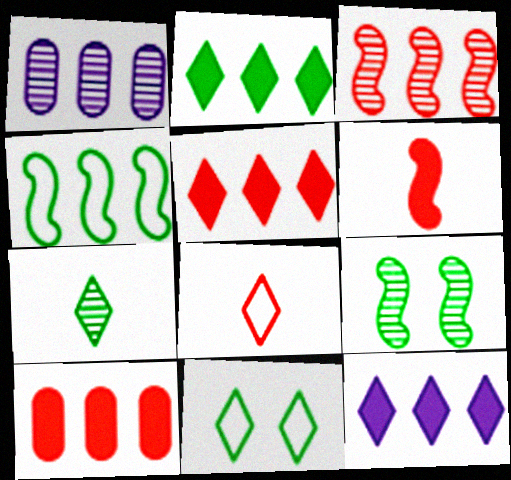[[1, 4, 5], 
[1, 6, 11], 
[2, 5, 12], 
[2, 7, 11]]